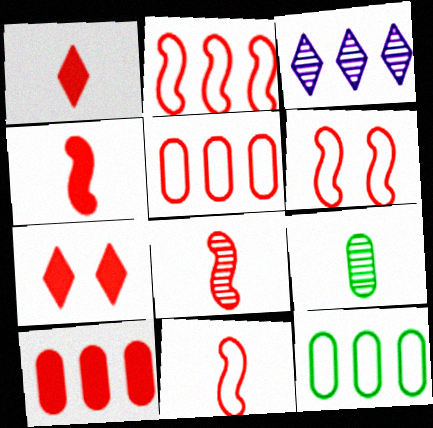[[2, 6, 11], 
[4, 7, 10], 
[4, 8, 11], 
[5, 7, 8]]